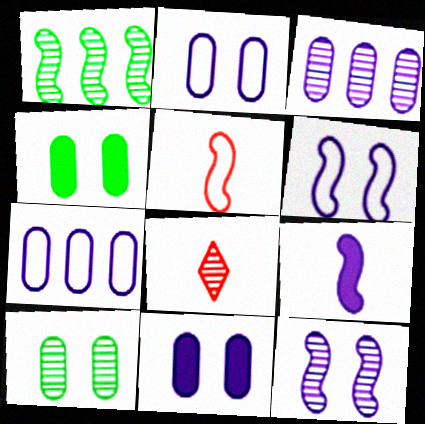[]